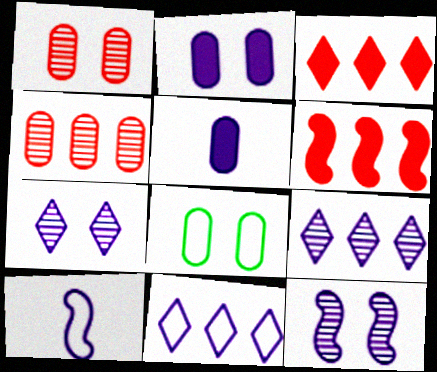[[1, 2, 8], 
[2, 9, 10], 
[4, 5, 8], 
[5, 11, 12]]